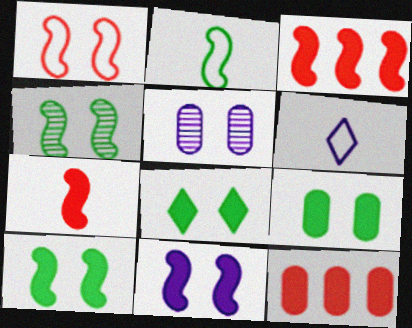[[1, 4, 11], 
[1, 5, 8], 
[4, 6, 12], 
[8, 9, 10]]